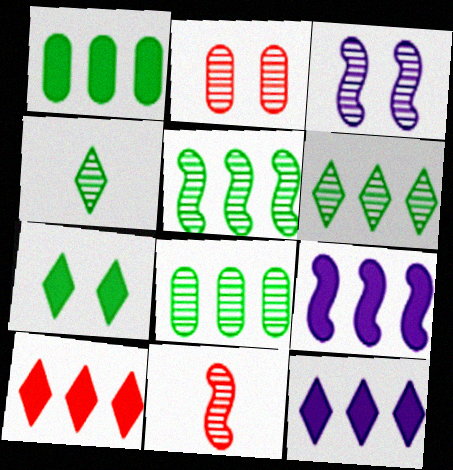[[1, 9, 10], 
[3, 5, 11], 
[5, 6, 8]]